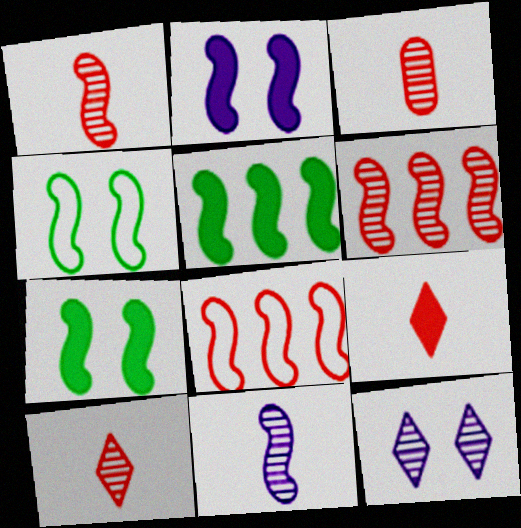[[1, 3, 10], 
[7, 8, 11]]